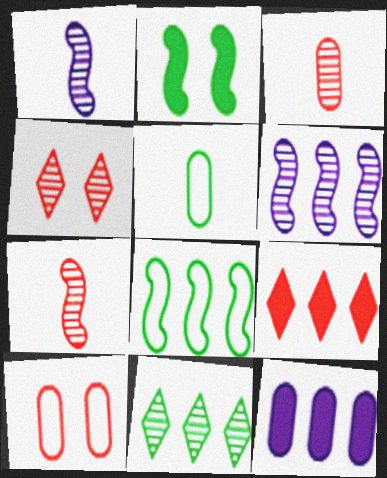[[2, 5, 11], 
[7, 9, 10]]